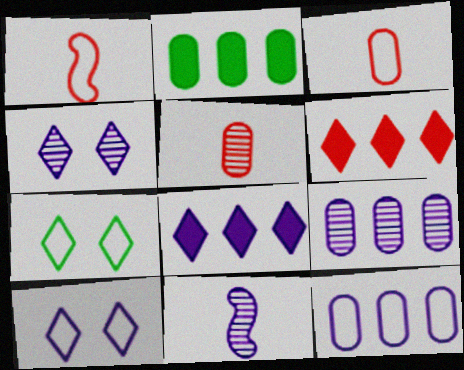[[1, 2, 4], 
[1, 7, 12], 
[4, 9, 11]]